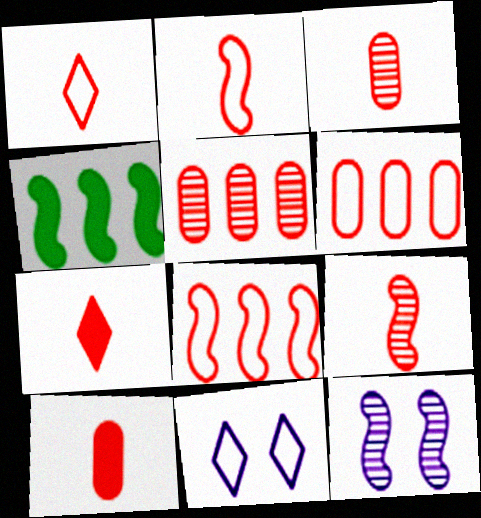[[1, 9, 10], 
[2, 3, 7], 
[2, 4, 12], 
[3, 4, 11]]